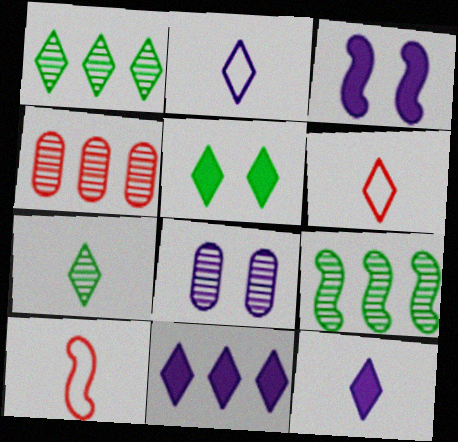[[3, 9, 10], 
[6, 7, 12]]